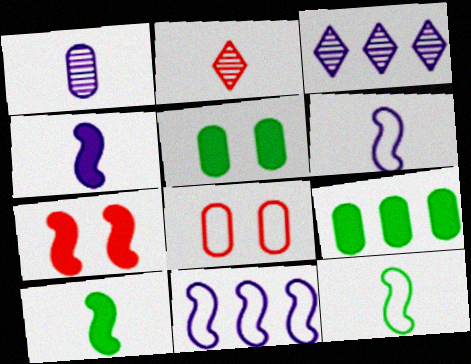[[1, 8, 9], 
[2, 5, 11], 
[3, 8, 10]]